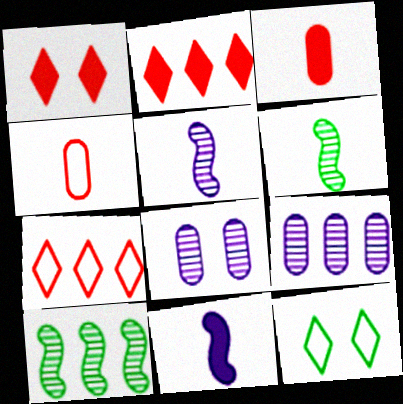[]